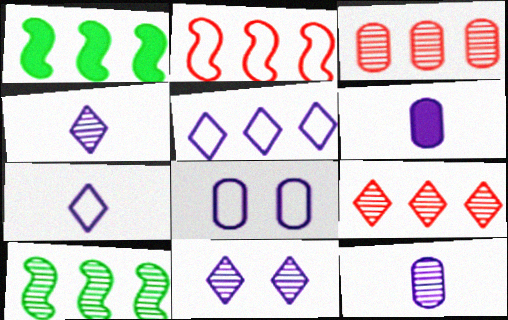[[1, 3, 5]]